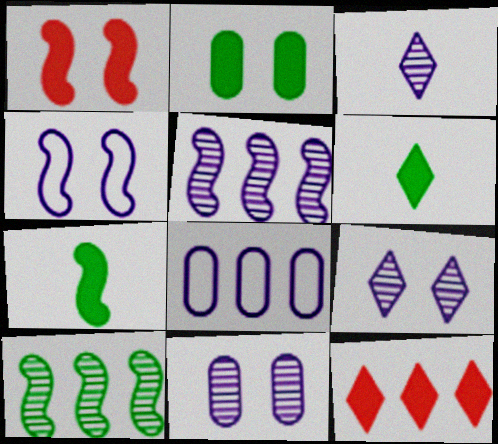[[3, 5, 11], 
[8, 10, 12]]